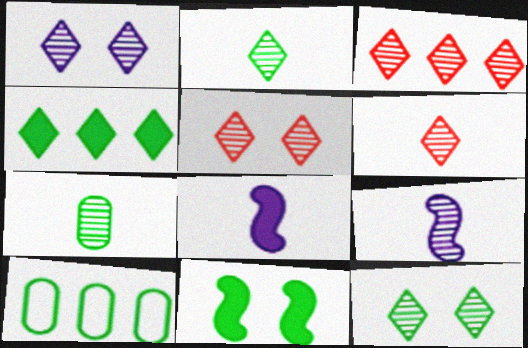[[1, 2, 3], 
[1, 5, 12], 
[2, 10, 11], 
[3, 5, 6], 
[5, 8, 10], 
[6, 7, 9]]